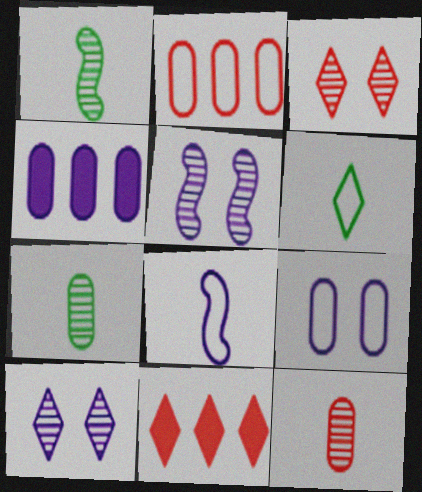[[1, 9, 11], 
[4, 8, 10], 
[6, 10, 11]]